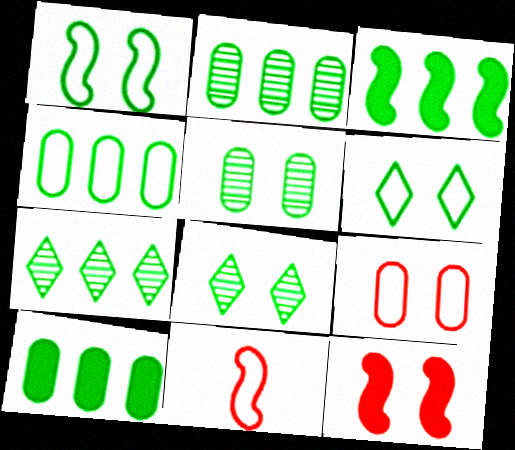[[2, 4, 10], 
[3, 4, 7]]